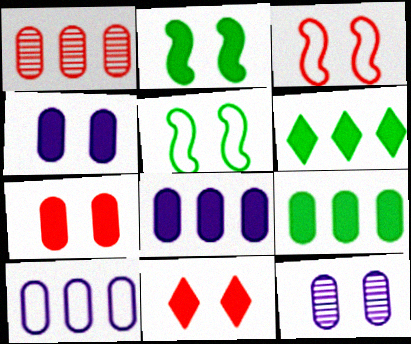[[1, 9, 10], 
[2, 4, 11], 
[5, 11, 12]]